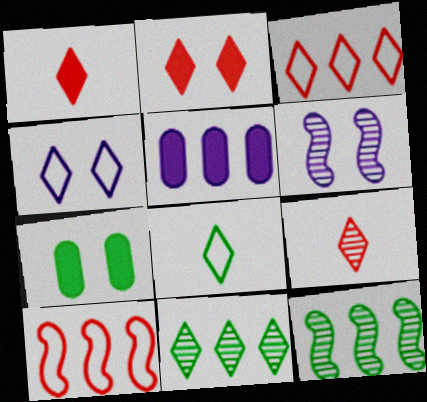[[1, 4, 11], 
[2, 3, 9], 
[3, 4, 8], 
[3, 5, 12], 
[5, 10, 11], 
[7, 8, 12]]